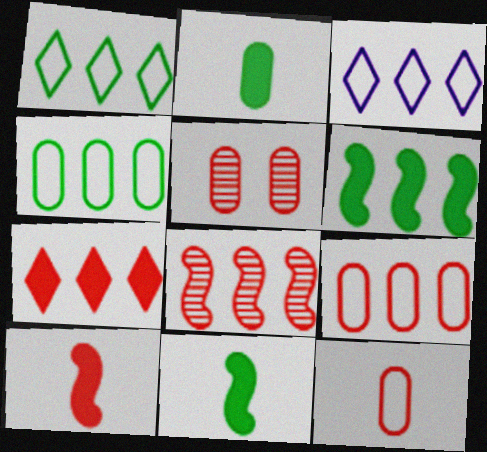[[3, 5, 11], 
[7, 8, 9]]